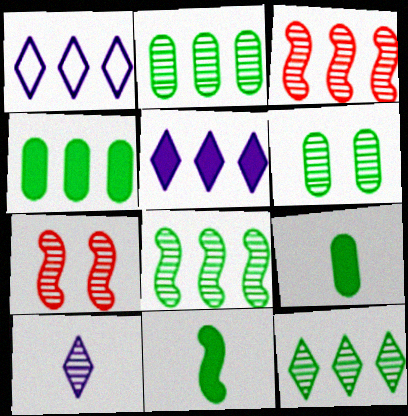[[1, 3, 4], 
[1, 7, 9], 
[2, 7, 10], 
[2, 8, 12], 
[3, 6, 10]]